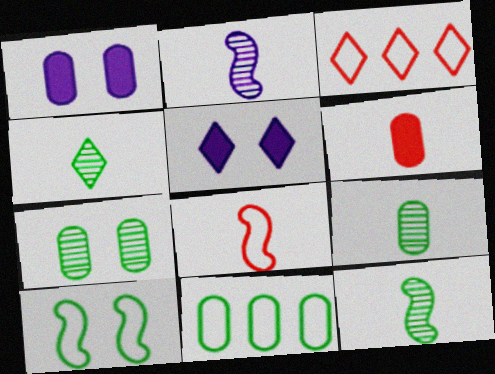[[1, 3, 12], 
[3, 4, 5], 
[4, 9, 12]]